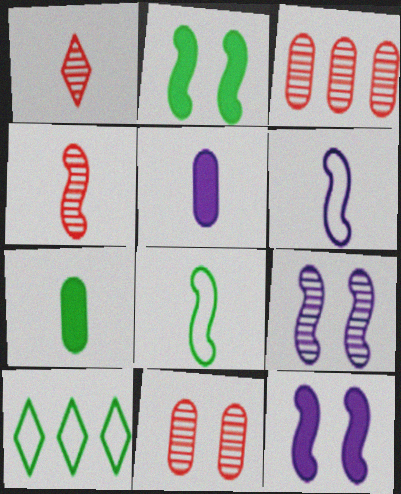[[1, 5, 8], 
[1, 6, 7]]